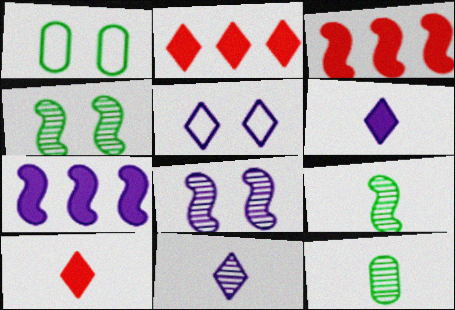[[1, 3, 11], 
[3, 5, 12]]